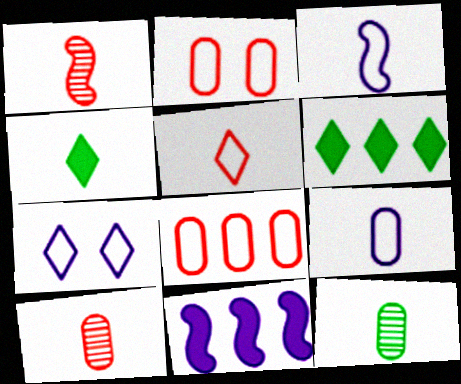[[1, 4, 9], 
[3, 4, 10]]